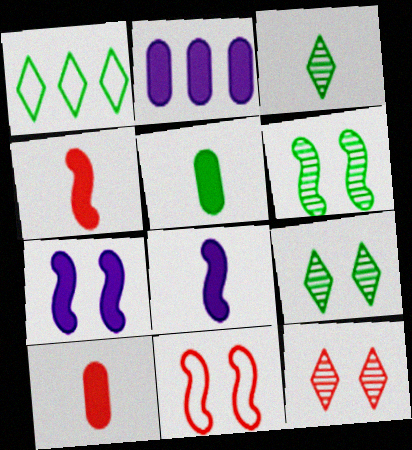[[1, 5, 6], 
[2, 3, 11], 
[6, 7, 11]]